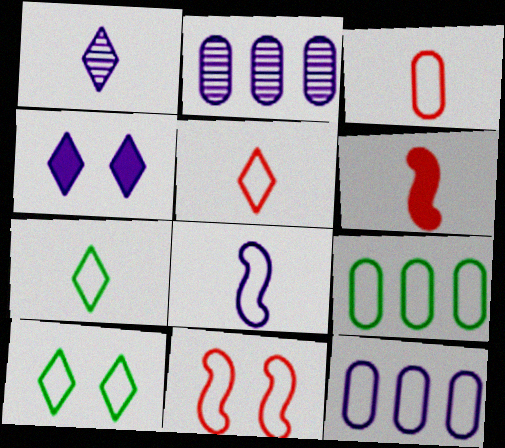[[2, 4, 8], 
[2, 6, 10], 
[3, 7, 8], 
[7, 11, 12]]